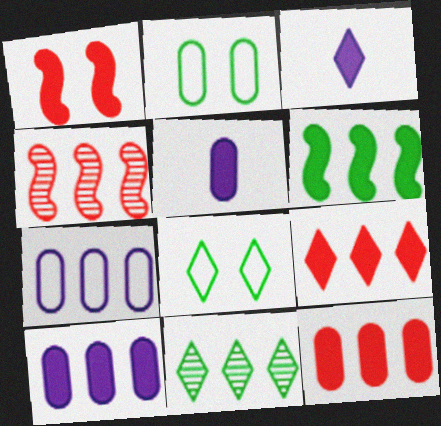[[2, 3, 4], 
[4, 5, 8], 
[6, 9, 10]]